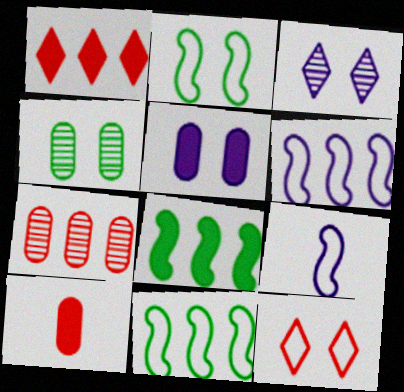[[1, 4, 9], 
[3, 10, 11]]